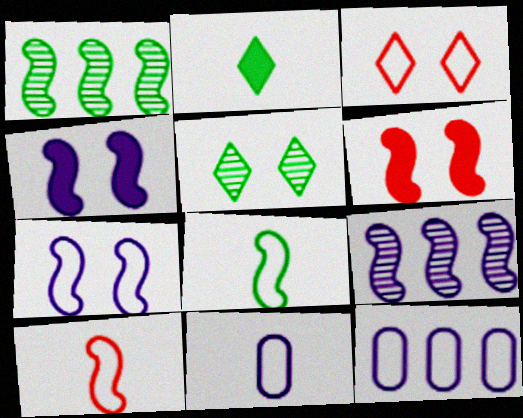[[1, 4, 10], 
[3, 8, 12], 
[6, 8, 9]]